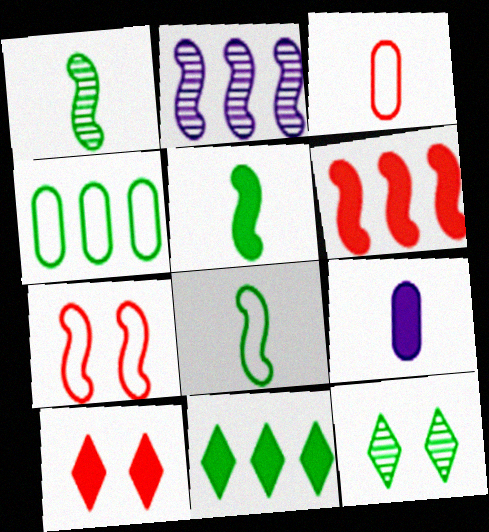[[1, 5, 8], 
[2, 5, 7], 
[4, 5, 12]]